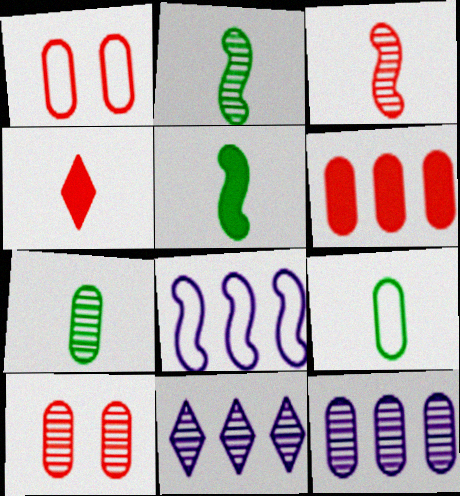[[1, 5, 11], 
[2, 10, 11], 
[7, 10, 12]]